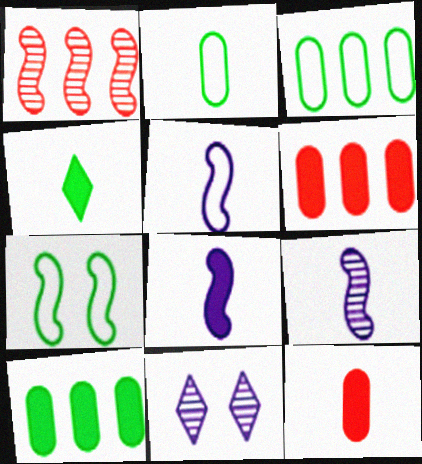[[1, 7, 8], 
[4, 8, 12], 
[5, 8, 9]]